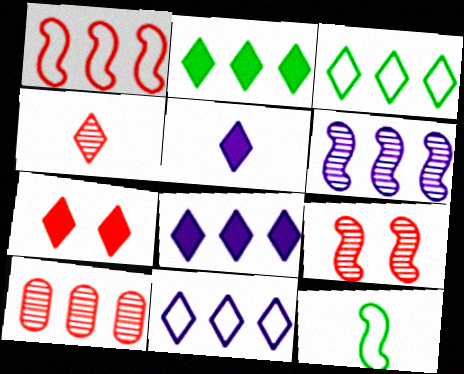[[2, 5, 7], 
[4, 9, 10]]